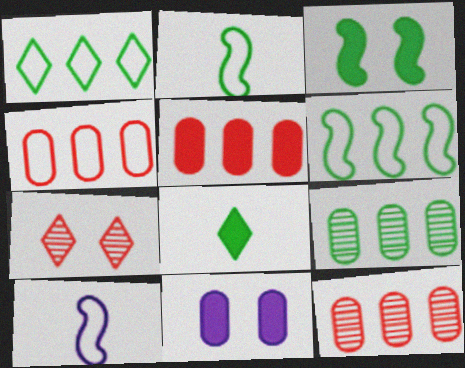[[4, 5, 12]]